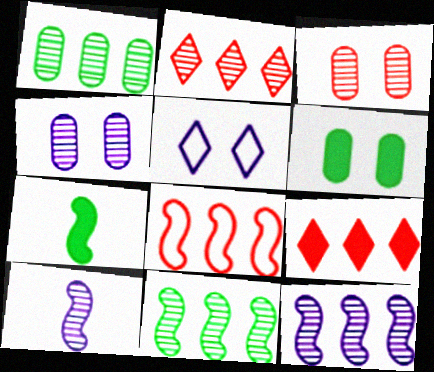[[1, 2, 12]]